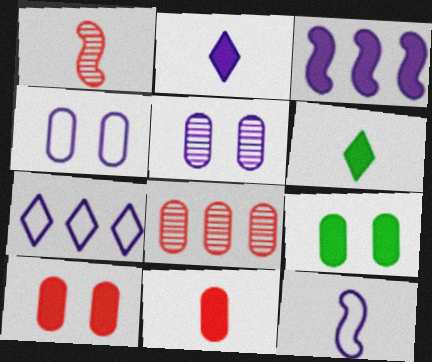[[1, 7, 9], 
[3, 6, 10], 
[4, 7, 12]]